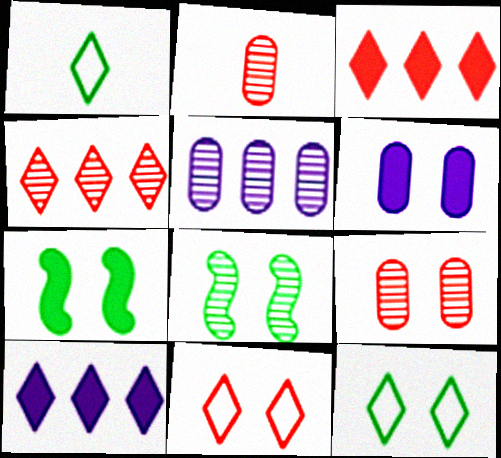[[6, 8, 11]]